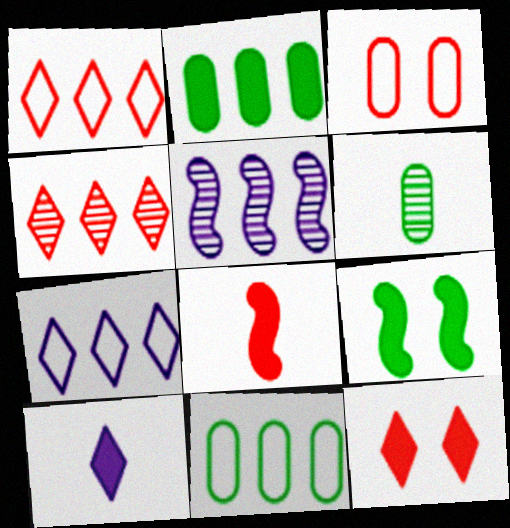[[1, 2, 5], 
[3, 4, 8]]